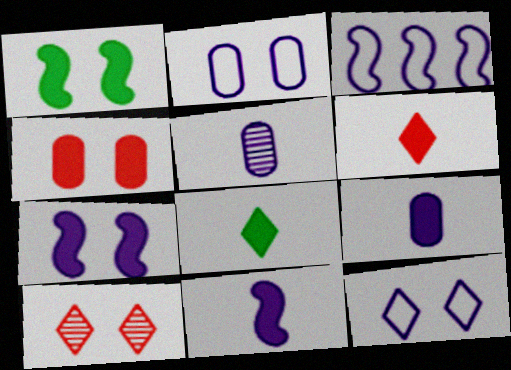[[1, 2, 10]]